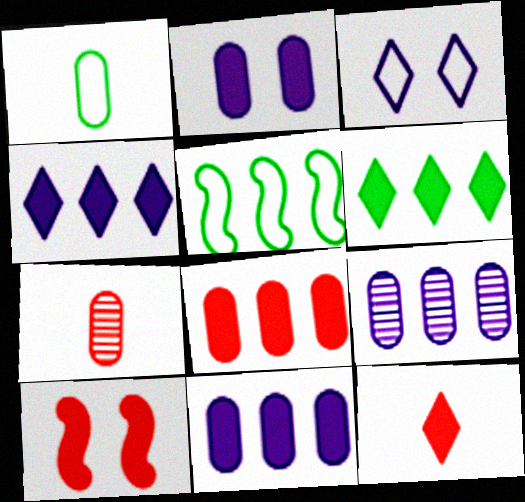[[8, 10, 12]]